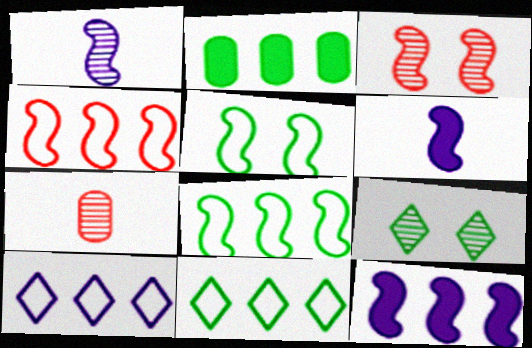[[3, 6, 8]]